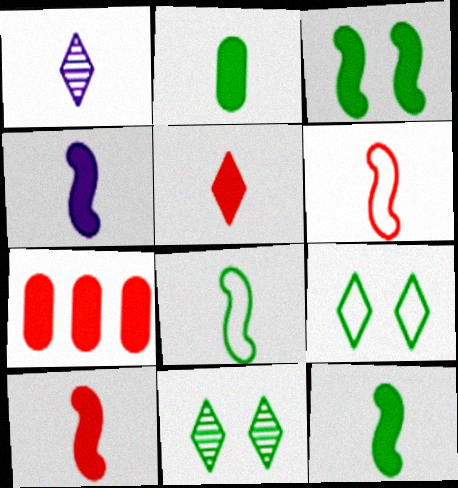[[1, 2, 6], 
[2, 4, 5], 
[4, 10, 12]]